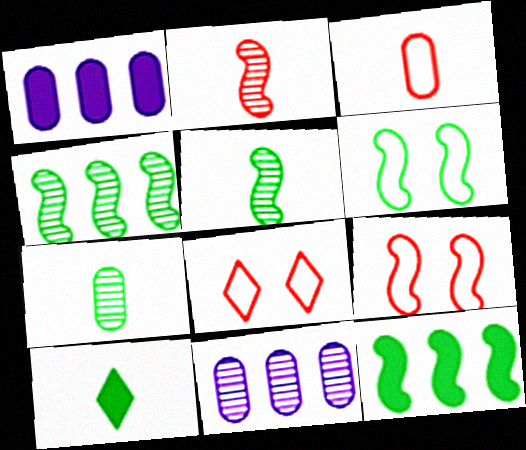[[1, 5, 8], 
[5, 6, 12], 
[9, 10, 11]]